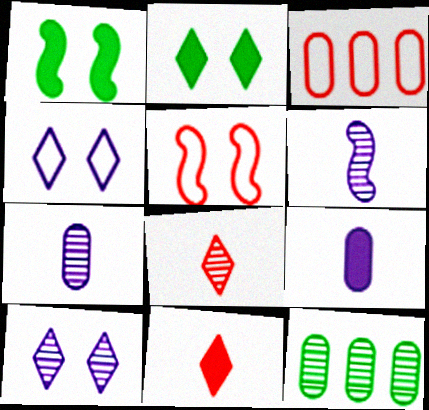[[2, 3, 6]]